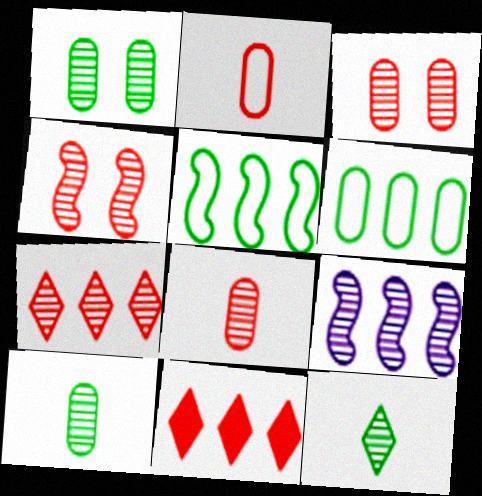[[2, 4, 11], 
[3, 9, 12], 
[4, 7, 8], 
[6, 9, 11]]